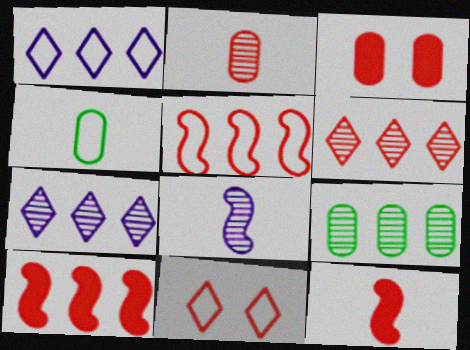[[1, 9, 10], 
[2, 10, 11]]